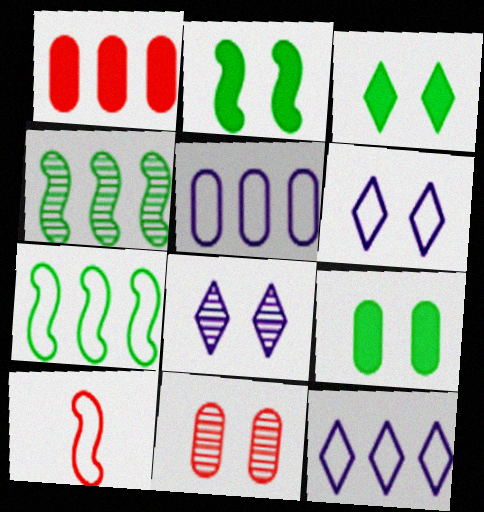[[1, 4, 12], 
[2, 3, 9], 
[2, 6, 11]]